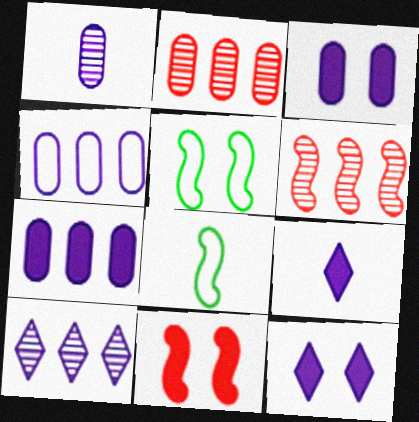[[1, 3, 4], 
[2, 5, 9], 
[2, 8, 12]]